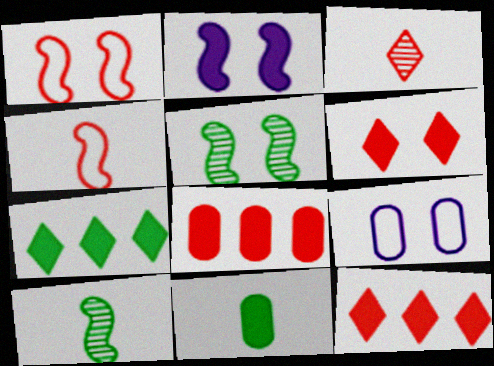[[1, 2, 5], 
[1, 3, 8], 
[2, 11, 12], 
[5, 6, 9], 
[9, 10, 12]]